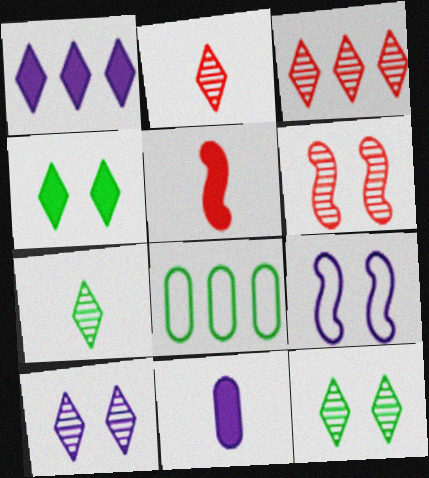[[3, 7, 10], 
[5, 8, 10]]